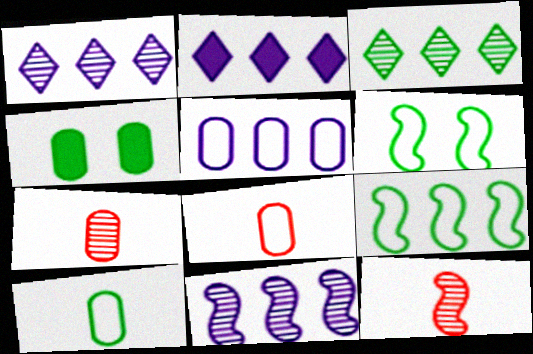[[2, 5, 11], 
[2, 6, 7], 
[4, 5, 7]]